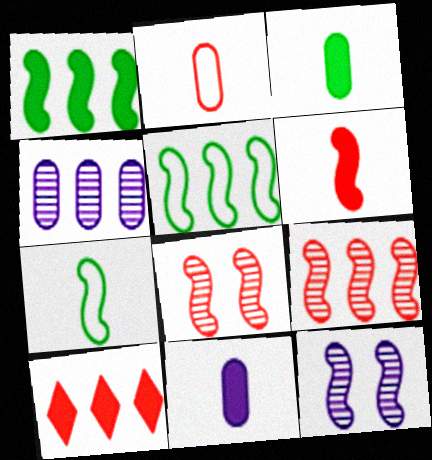[[2, 8, 10], 
[4, 5, 10], 
[5, 6, 12]]